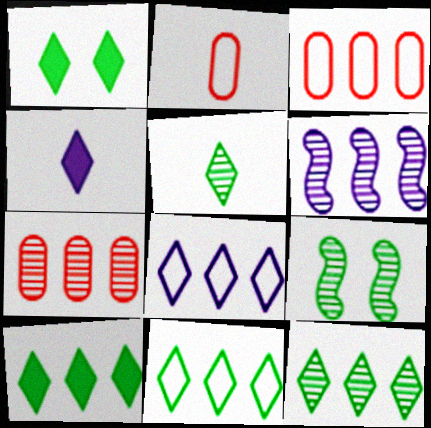[[1, 2, 6], 
[1, 5, 11], 
[3, 4, 9], 
[3, 6, 10], 
[6, 7, 12], 
[10, 11, 12]]